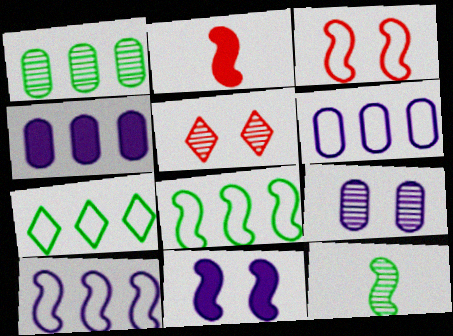[[2, 7, 9]]